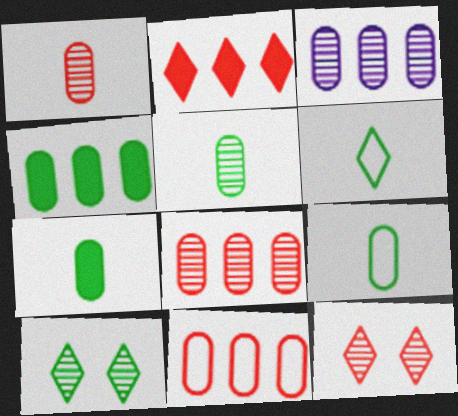[[3, 4, 11], 
[5, 7, 9]]